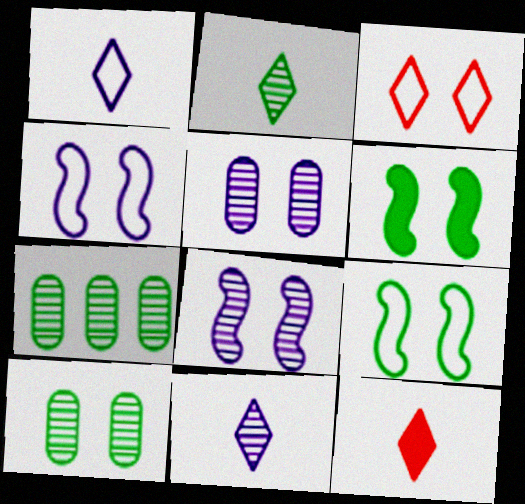[[1, 2, 12], 
[3, 5, 6], 
[4, 7, 12]]